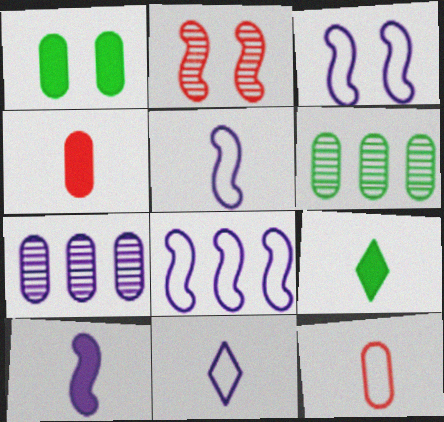[[1, 7, 12], 
[3, 5, 8], 
[4, 9, 10]]